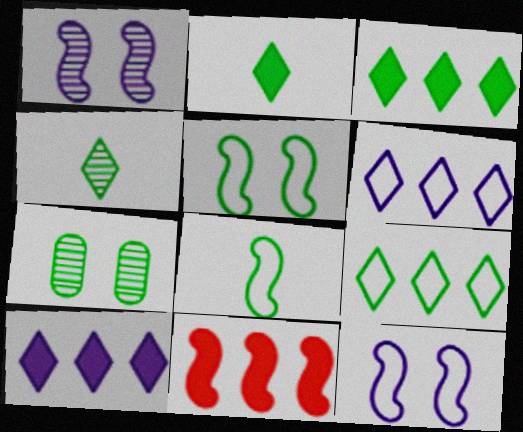[[1, 8, 11], 
[3, 7, 8]]